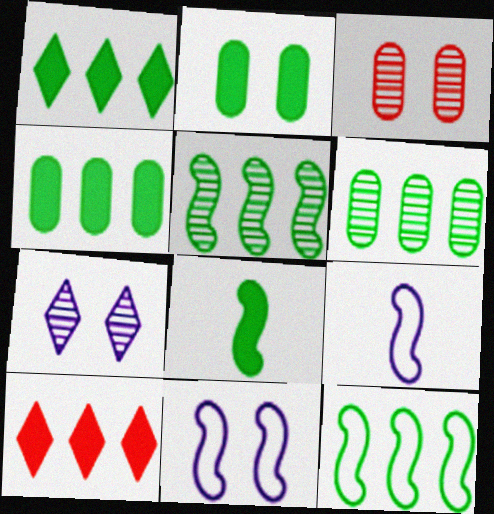[[1, 2, 8], 
[1, 3, 9], 
[1, 6, 12]]